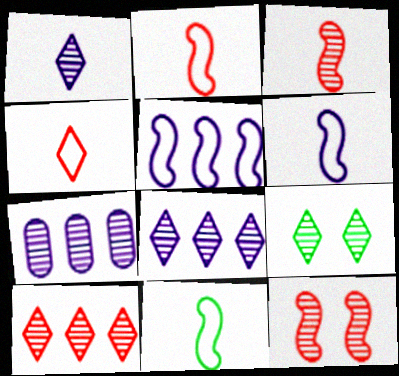[[1, 9, 10], 
[2, 6, 11], 
[3, 7, 9]]